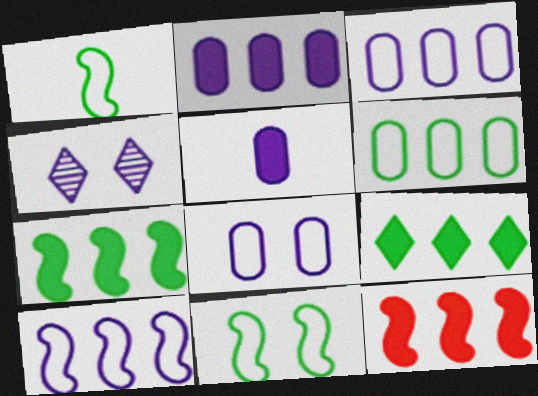[[2, 9, 12], 
[4, 5, 10]]